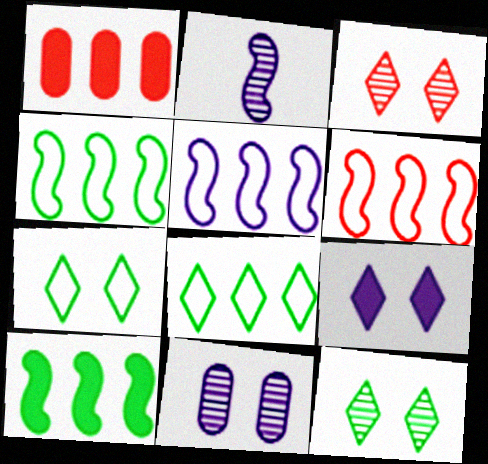[[1, 2, 7], 
[3, 7, 9], 
[4, 5, 6]]